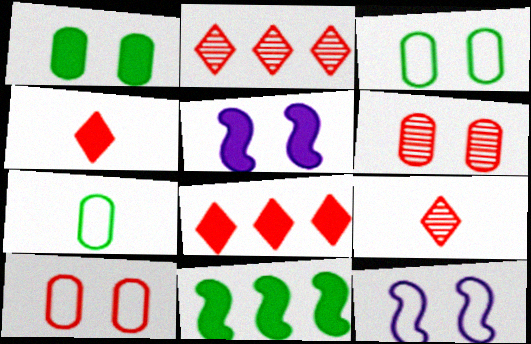[[2, 5, 7]]